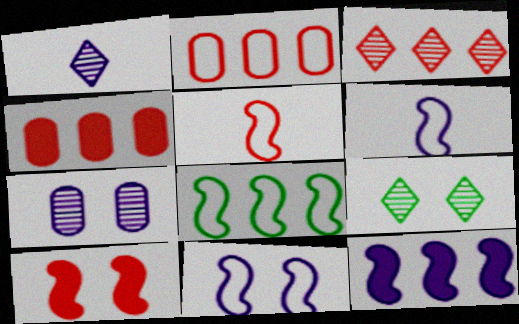[[1, 3, 9], 
[4, 6, 9], 
[5, 8, 11]]